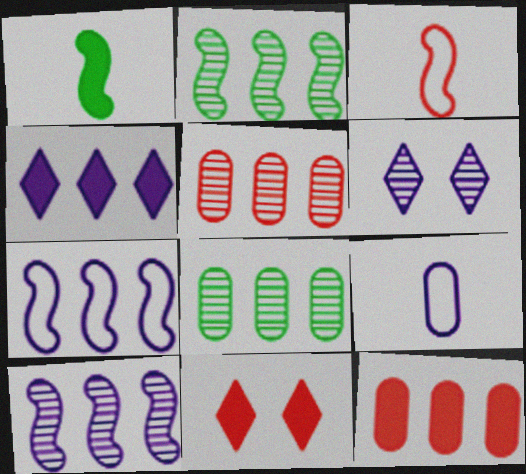[[2, 9, 11], 
[3, 5, 11]]